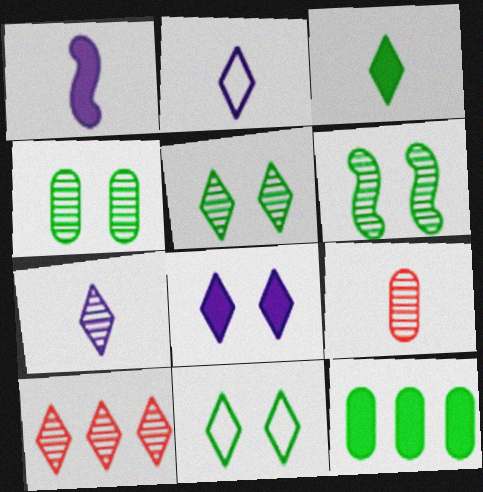[[4, 5, 6], 
[5, 7, 10]]